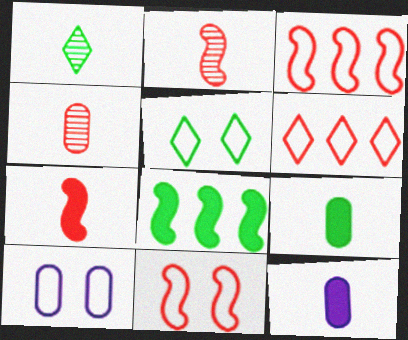[[5, 10, 11]]